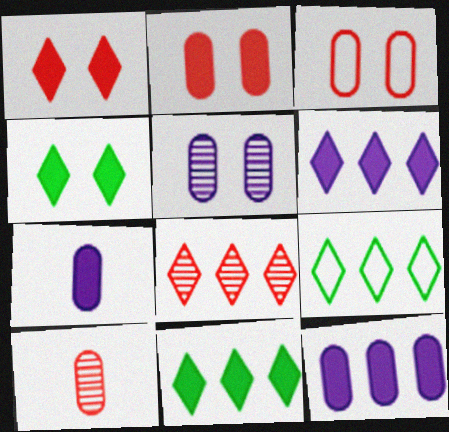[[6, 8, 9]]